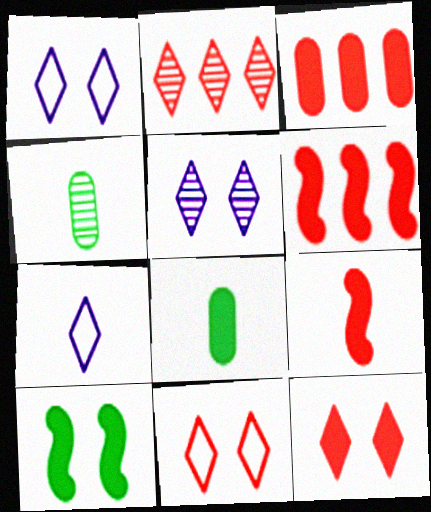[[1, 4, 6], 
[3, 9, 12], 
[4, 7, 9]]